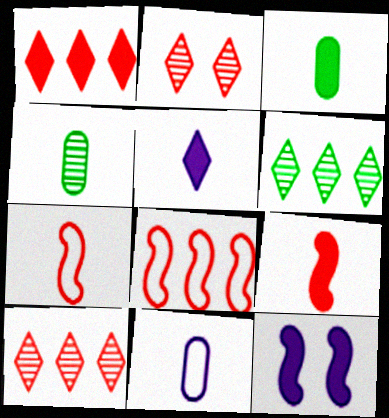[[1, 3, 12], 
[3, 5, 9], 
[4, 5, 7]]